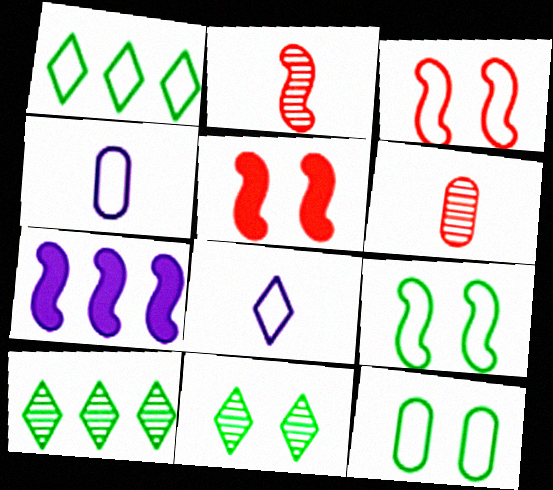[[1, 3, 4], 
[2, 7, 9], 
[4, 5, 10]]